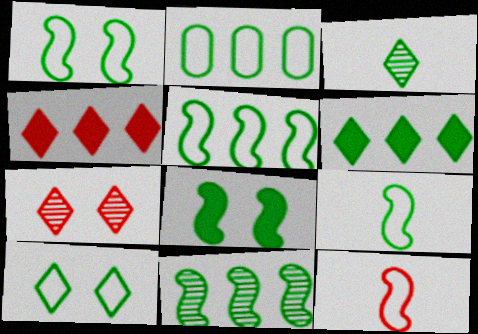[[1, 5, 9], 
[2, 3, 8], 
[2, 6, 11], 
[2, 9, 10], 
[3, 6, 10], 
[8, 9, 11]]